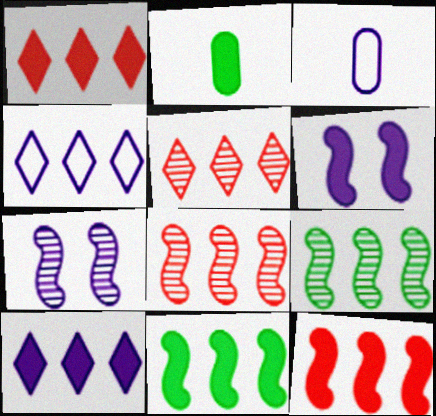[[1, 2, 6], 
[3, 7, 10]]